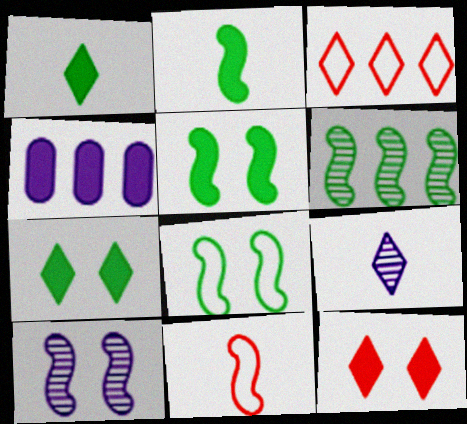[[2, 4, 12], 
[2, 6, 8], 
[3, 4, 6], 
[3, 7, 9]]